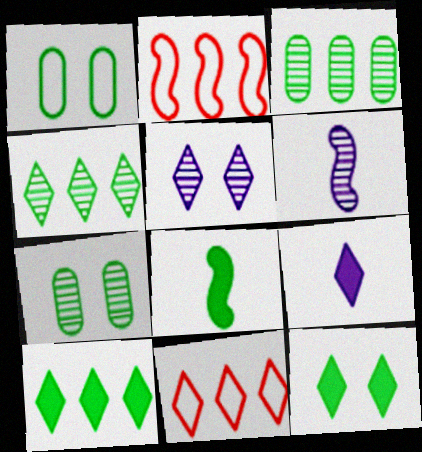[[1, 4, 8], 
[2, 7, 9]]